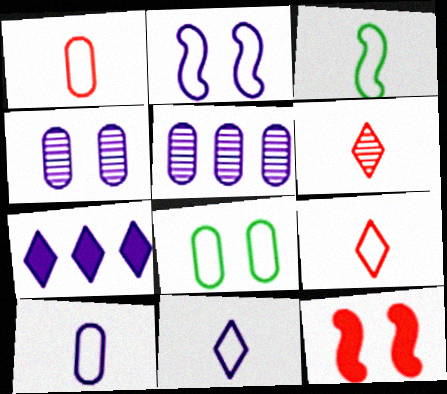[[1, 3, 11], 
[3, 9, 10]]